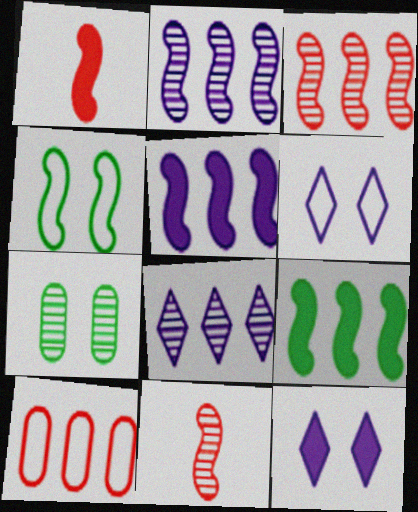[[1, 2, 4], 
[4, 5, 11], 
[7, 8, 11], 
[8, 9, 10]]